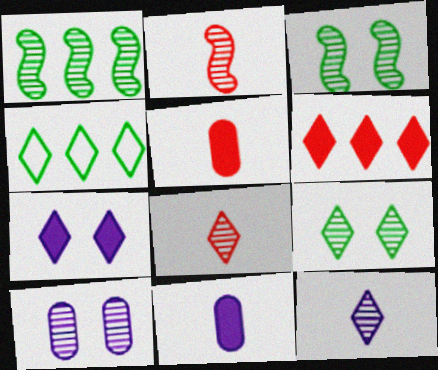[[1, 8, 10], 
[4, 7, 8]]